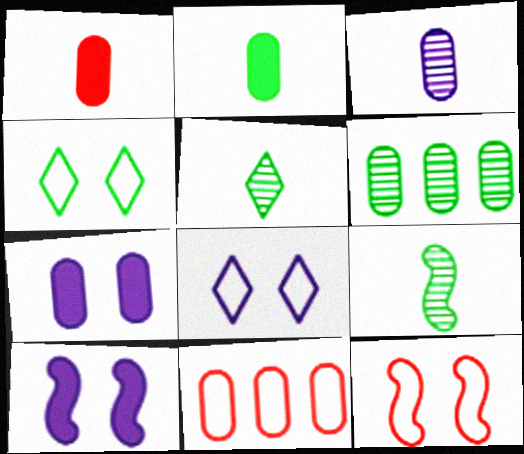[[5, 10, 11]]